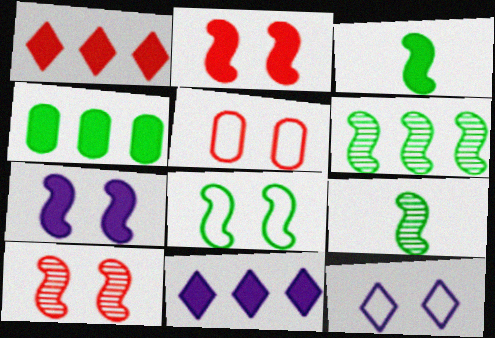[[3, 6, 8], 
[5, 8, 12], 
[5, 9, 11], 
[7, 8, 10]]